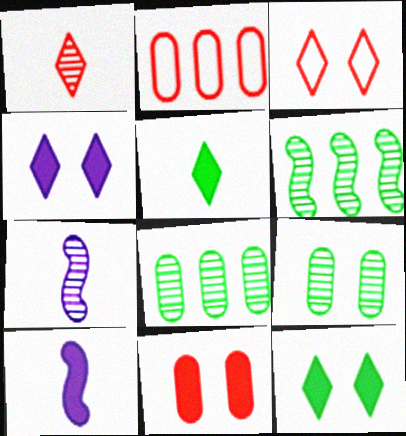[[2, 7, 12], 
[3, 8, 10]]